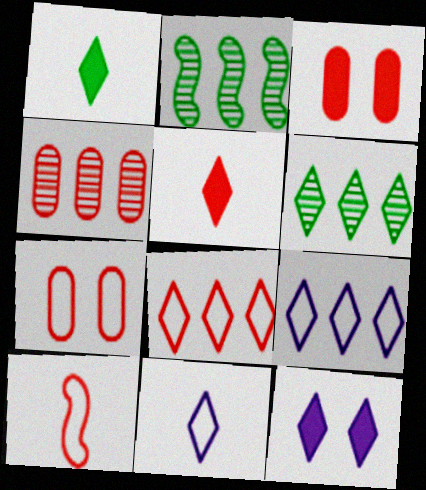[[2, 3, 11], 
[7, 8, 10]]